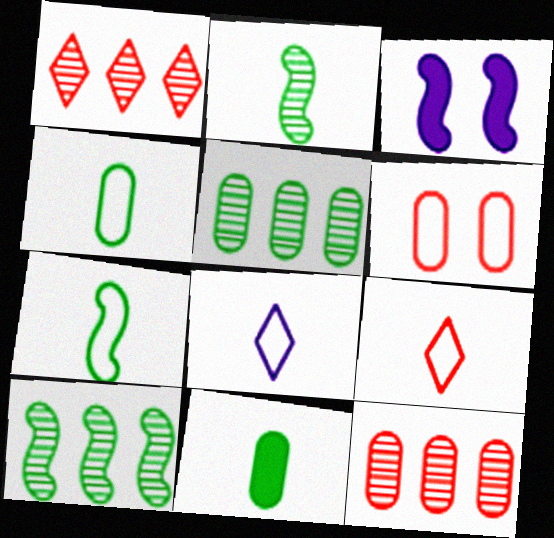[[1, 3, 4], 
[3, 5, 9]]